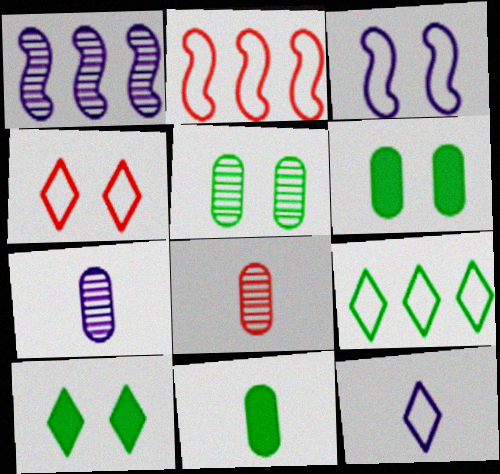[[1, 4, 11], 
[2, 7, 10], 
[4, 9, 12]]